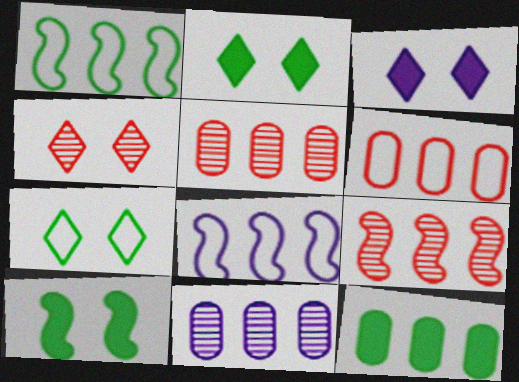[[3, 4, 7], 
[6, 11, 12]]